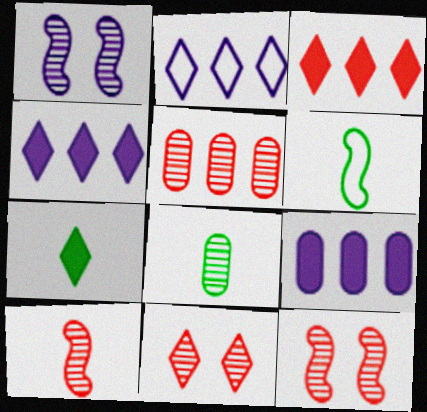[[2, 7, 11], 
[5, 10, 11], 
[6, 7, 8], 
[6, 9, 11]]